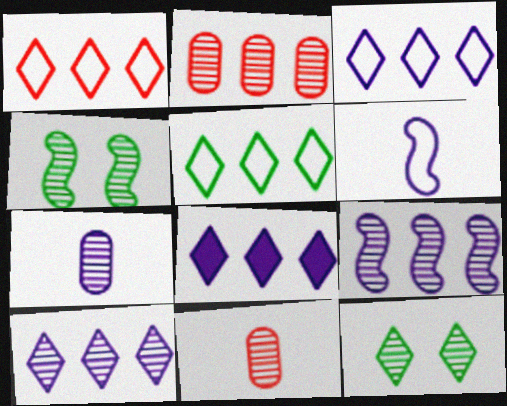[[1, 3, 5], 
[3, 8, 10], 
[4, 10, 11], 
[9, 11, 12]]